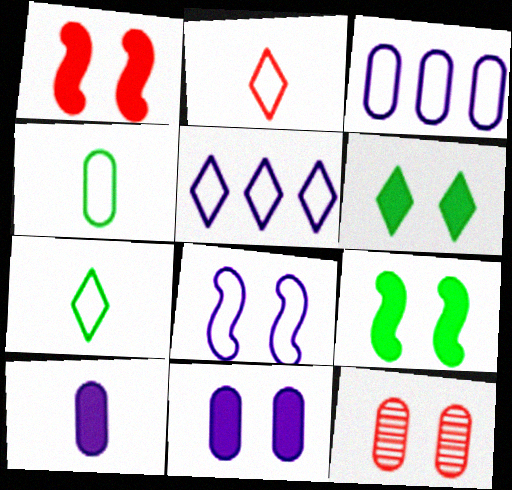[[1, 6, 11], 
[6, 8, 12]]